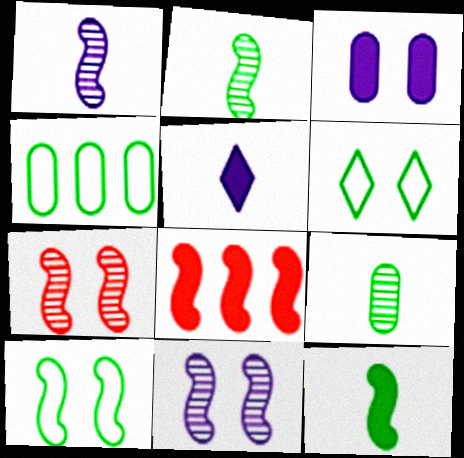[[1, 8, 10], 
[3, 6, 7], 
[4, 5, 7]]